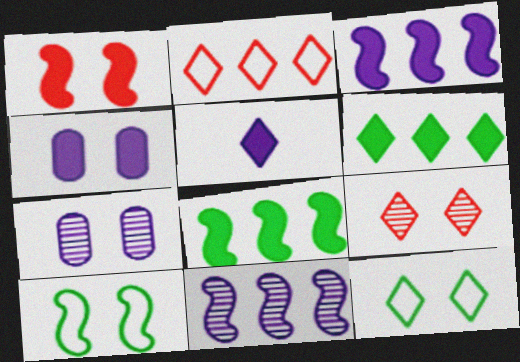[[1, 7, 12], 
[3, 4, 5], 
[4, 9, 10]]